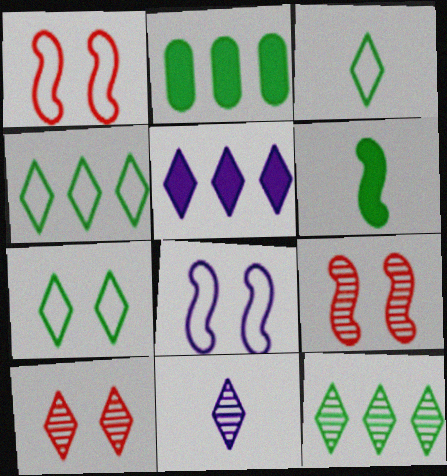[[1, 2, 11], 
[3, 4, 7], 
[3, 5, 10], 
[10, 11, 12]]